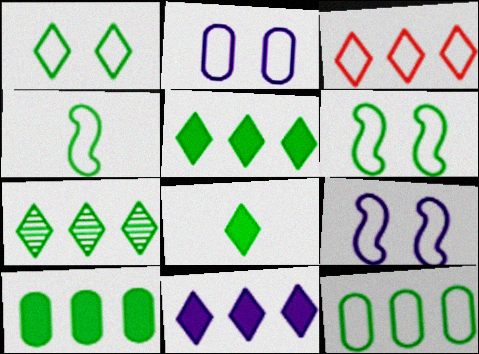[[1, 4, 12], 
[1, 7, 8], 
[2, 3, 4], 
[3, 7, 11]]